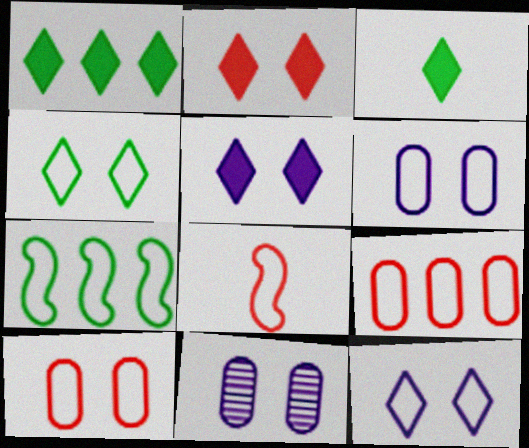[[1, 8, 11]]